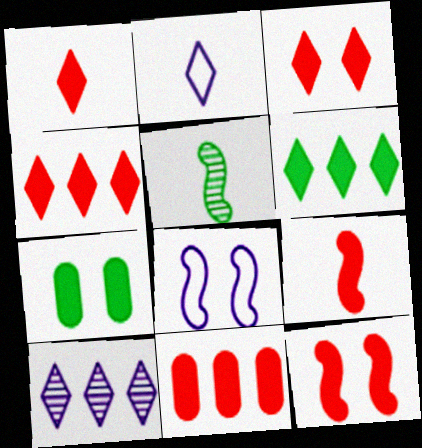[[1, 3, 4], 
[1, 11, 12], 
[3, 9, 11]]